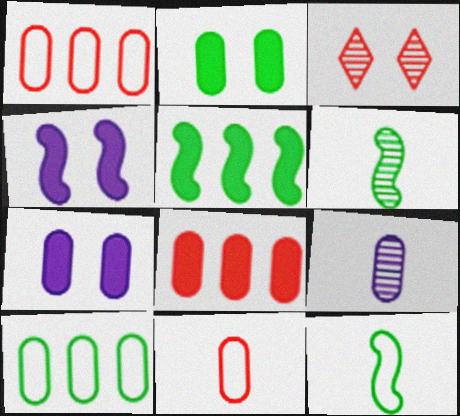[[1, 2, 9]]